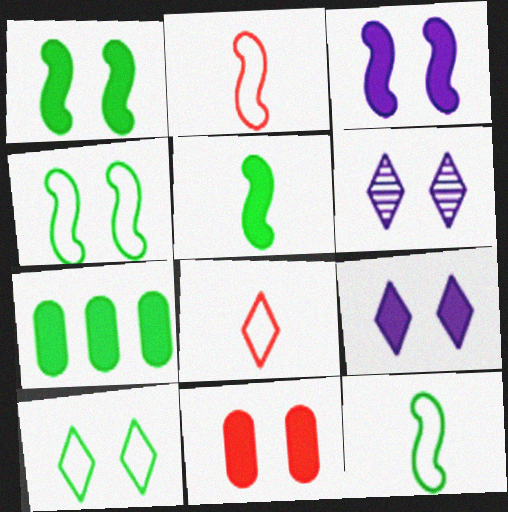[[1, 9, 11], 
[2, 6, 7], 
[4, 6, 11]]